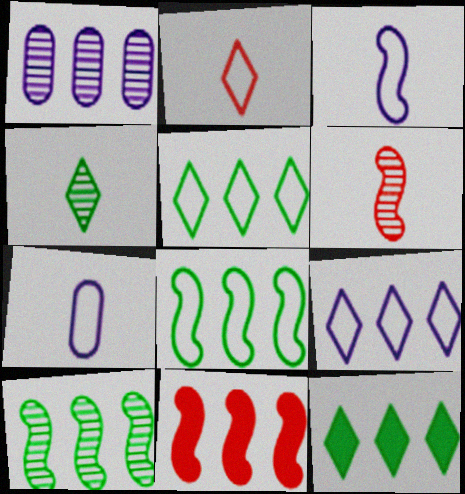[[1, 5, 11]]